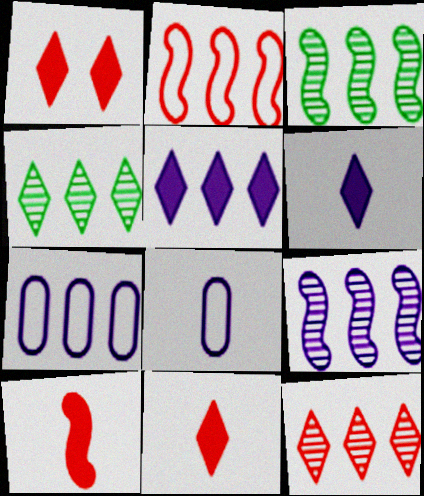[[1, 3, 8], 
[5, 7, 9]]